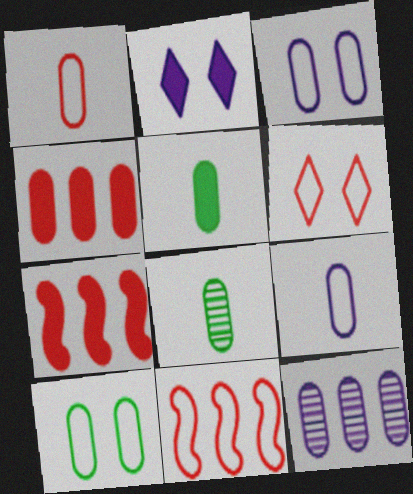[[1, 6, 11], 
[2, 5, 7], 
[2, 8, 11], 
[3, 4, 8]]